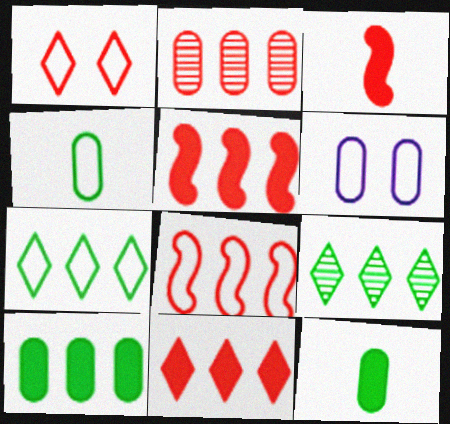[[1, 2, 3], 
[2, 6, 12], 
[2, 8, 11], 
[3, 6, 9]]